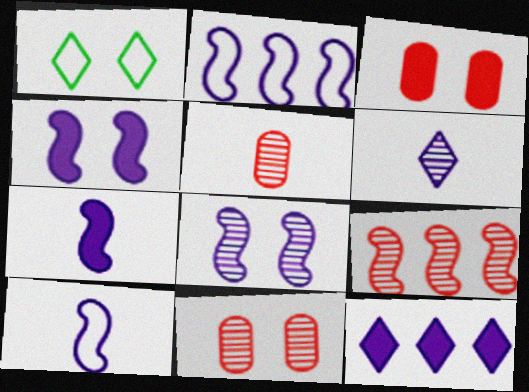[[1, 3, 8], 
[1, 4, 11], 
[2, 7, 8]]